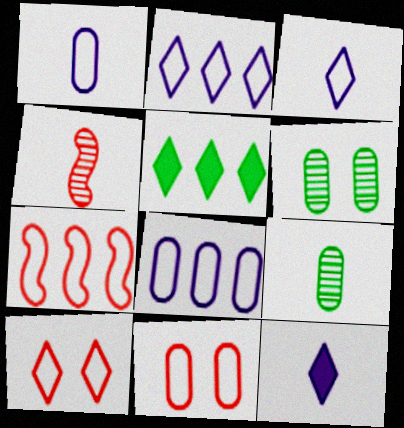[[6, 7, 12]]